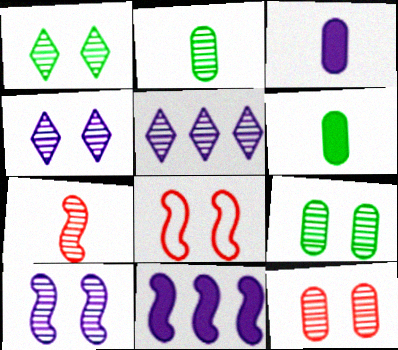[[1, 10, 12], 
[5, 6, 8], 
[5, 7, 9]]